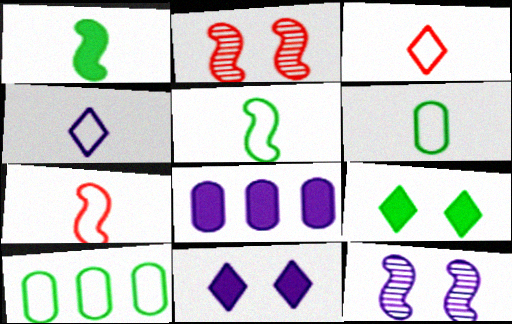[[4, 6, 7], 
[4, 8, 12]]